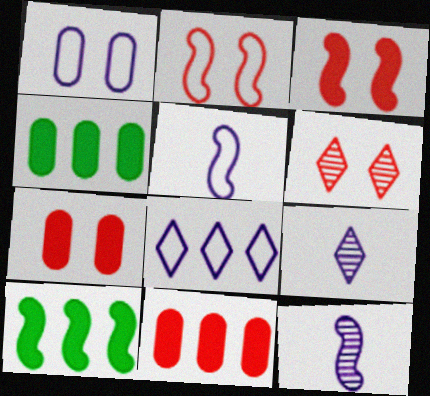[[1, 5, 8], 
[2, 4, 9], 
[2, 6, 7], 
[2, 10, 12], 
[4, 5, 6]]